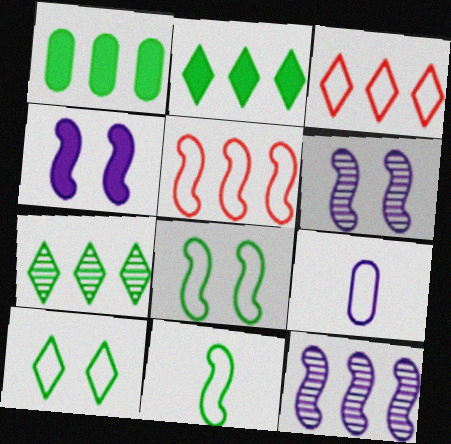[[1, 3, 12], 
[3, 8, 9], 
[5, 9, 10]]